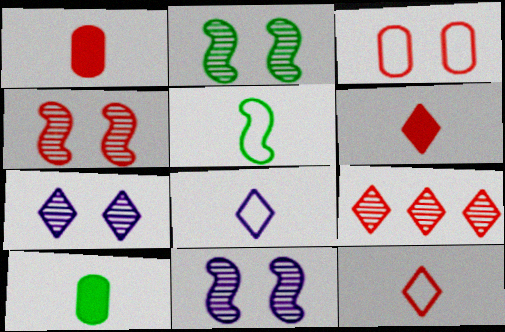[[2, 4, 11]]